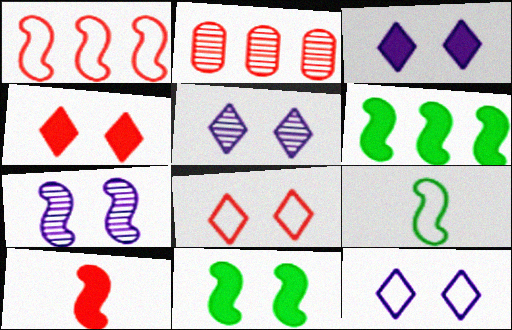[[2, 3, 9], 
[2, 8, 10], 
[3, 5, 12]]